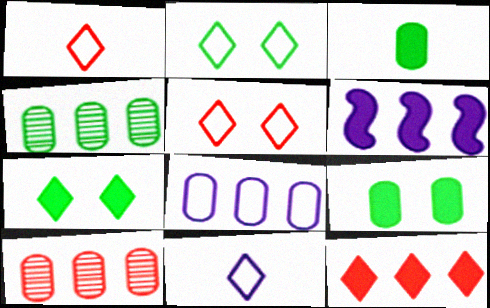[]